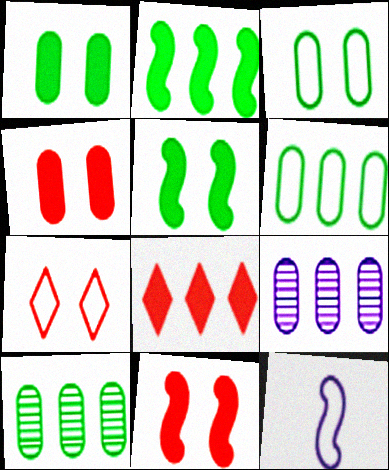[[6, 7, 12]]